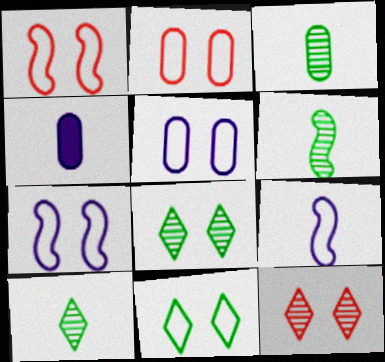[[1, 5, 11], 
[2, 7, 11], 
[3, 6, 10]]